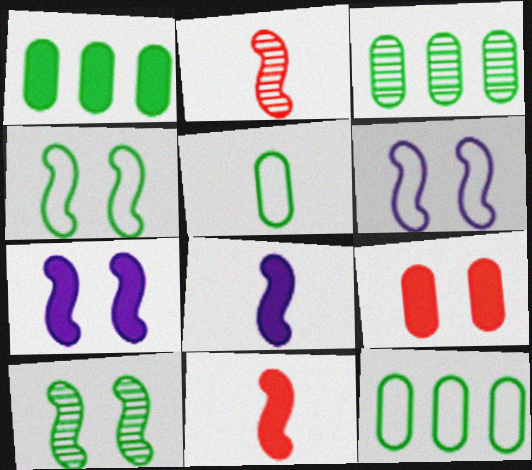[[1, 3, 12]]